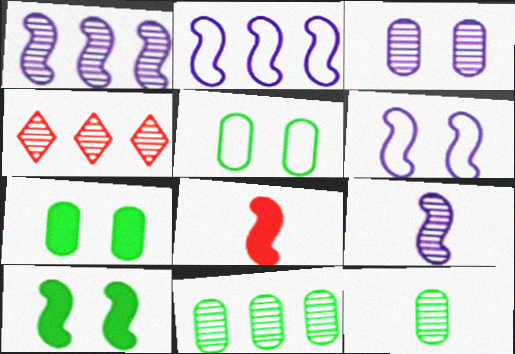[[1, 4, 11]]